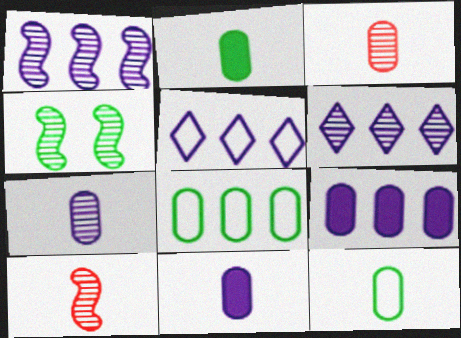[[1, 4, 10], 
[1, 5, 9], 
[3, 4, 6], 
[3, 11, 12]]